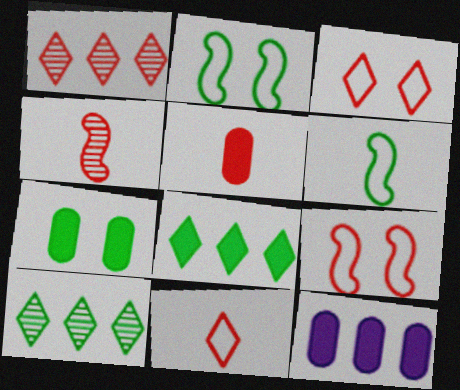[[1, 5, 9], 
[4, 5, 11], 
[5, 7, 12], 
[6, 7, 10]]